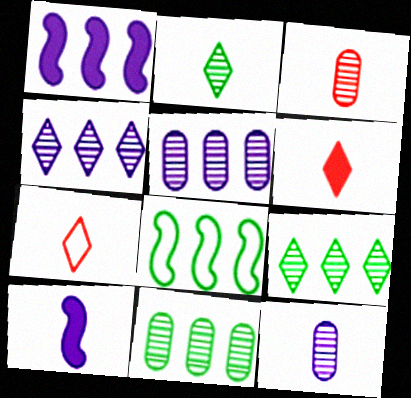[]